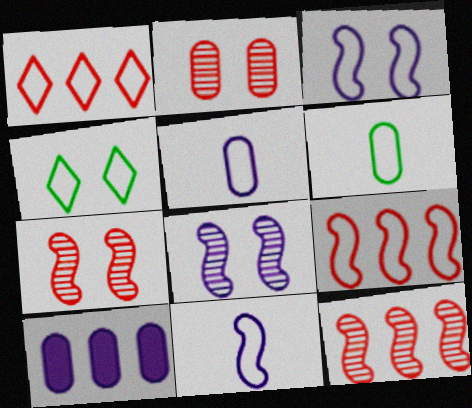[[1, 3, 6], 
[2, 6, 10], 
[4, 5, 9]]